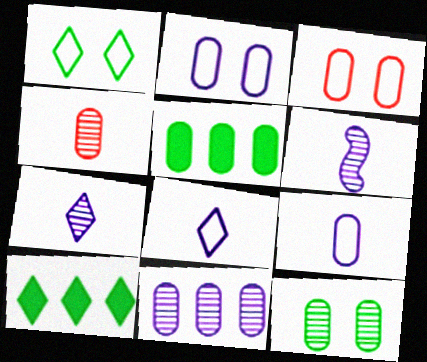[[2, 4, 5], 
[3, 6, 10], 
[4, 11, 12]]